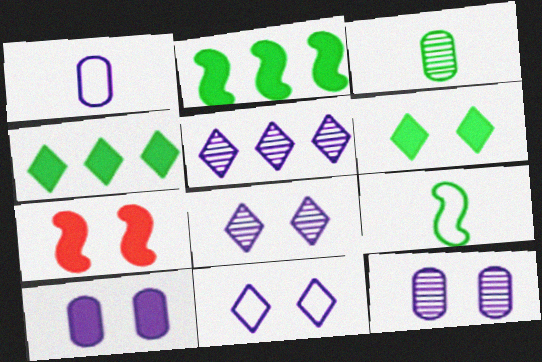[[6, 7, 10]]